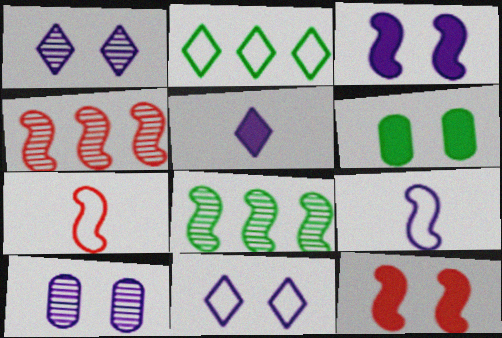[[3, 7, 8], 
[3, 10, 11], 
[4, 7, 12], 
[8, 9, 12]]